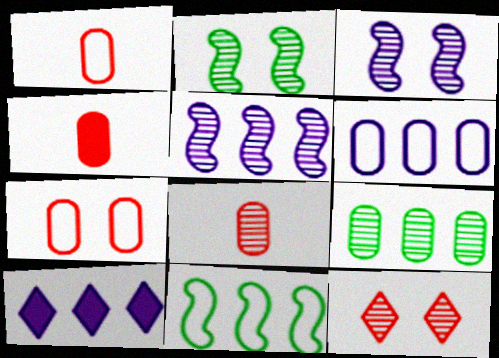[[1, 2, 10], 
[1, 4, 8], 
[5, 6, 10]]